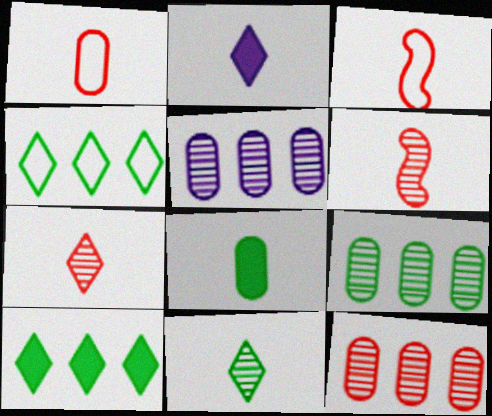[[5, 9, 12]]